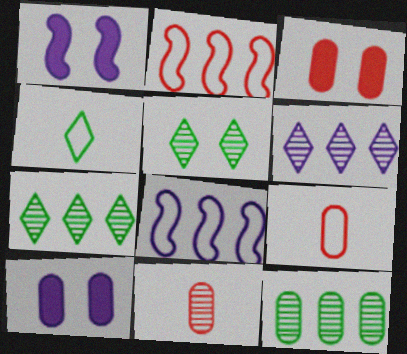[[1, 7, 9], 
[9, 10, 12]]